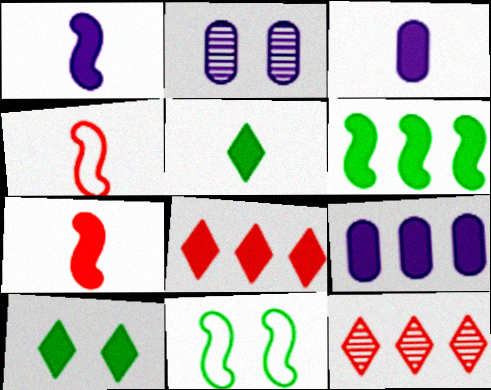[[3, 5, 7], 
[3, 11, 12], 
[6, 8, 9], 
[7, 9, 10]]